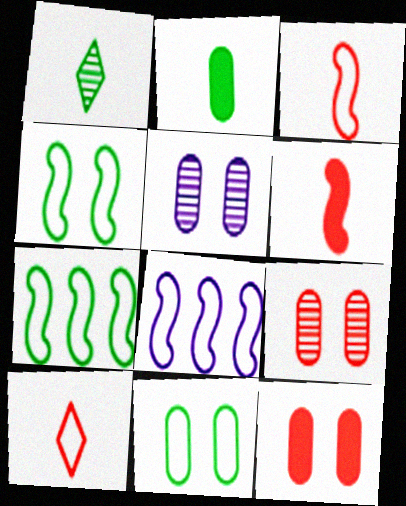[[1, 8, 12], 
[3, 4, 8], 
[5, 11, 12], 
[8, 10, 11]]